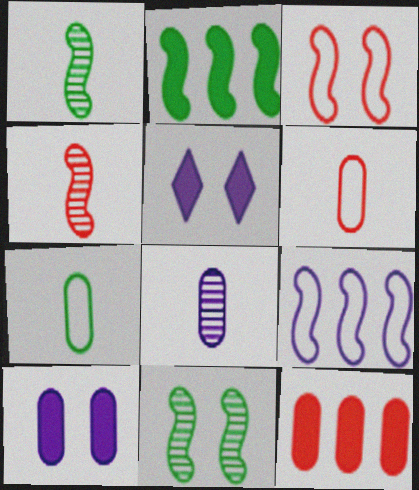[[5, 8, 9]]